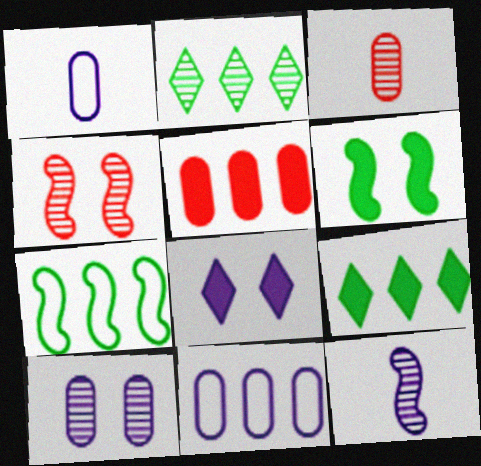[[1, 4, 9], 
[3, 7, 8], 
[8, 11, 12]]